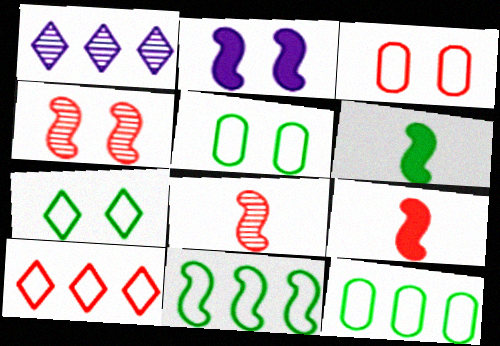[[1, 3, 6], 
[1, 5, 9], 
[2, 8, 11]]